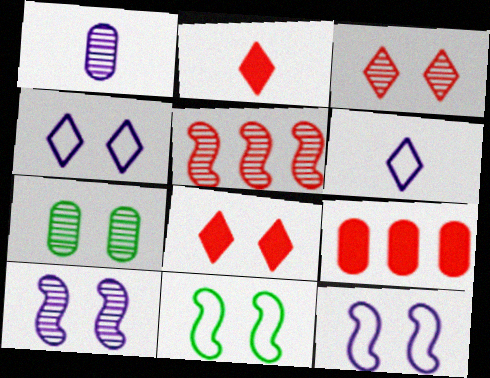[[3, 7, 10], 
[7, 8, 12]]